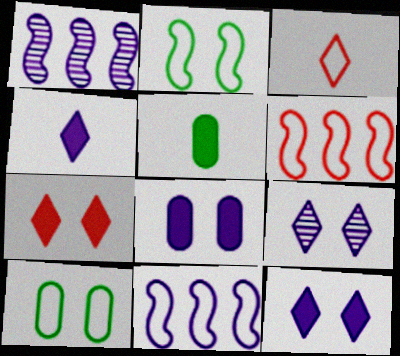[[3, 10, 11], 
[5, 6, 9]]